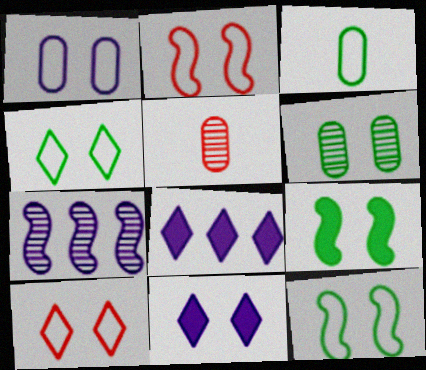[[1, 2, 4], 
[1, 10, 12], 
[2, 6, 11], 
[4, 6, 9], 
[5, 8, 12]]